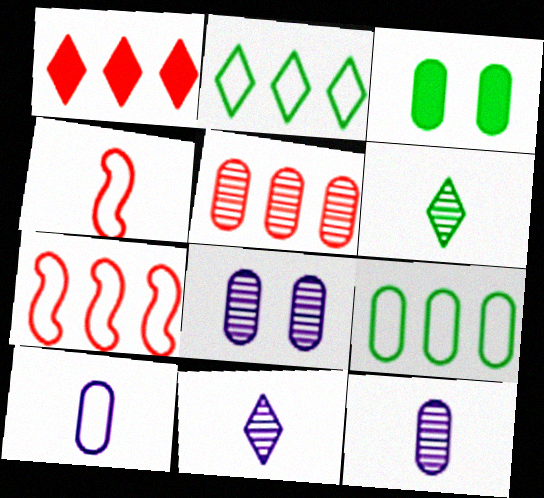[[1, 5, 7], 
[3, 5, 10], 
[3, 7, 11]]